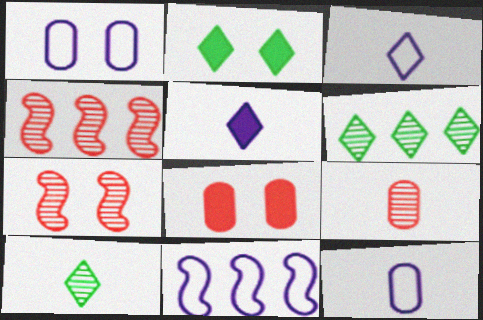[[1, 2, 7], 
[1, 3, 11], 
[2, 4, 12], 
[2, 9, 11], 
[8, 10, 11]]